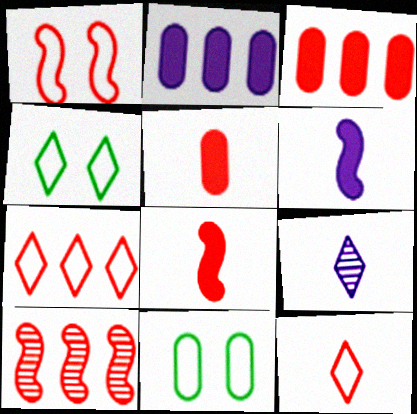[[1, 8, 10], 
[3, 7, 10]]